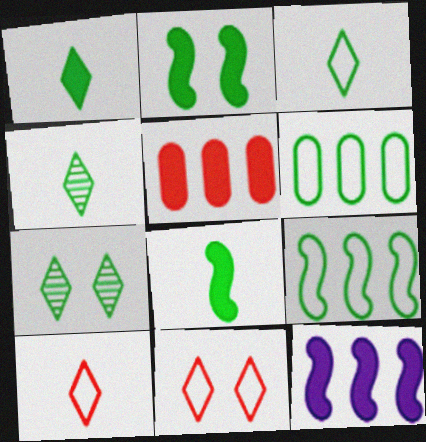[[1, 3, 4], 
[2, 4, 6], 
[6, 7, 8]]